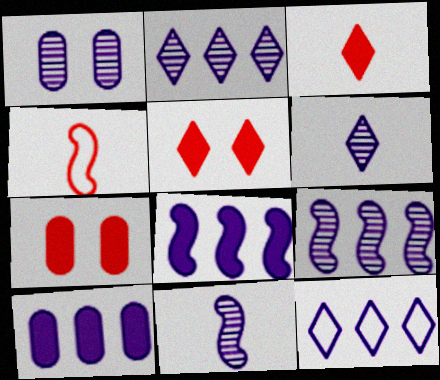[[1, 2, 11], 
[1, 6, 9], 
[9, 10, 12]]